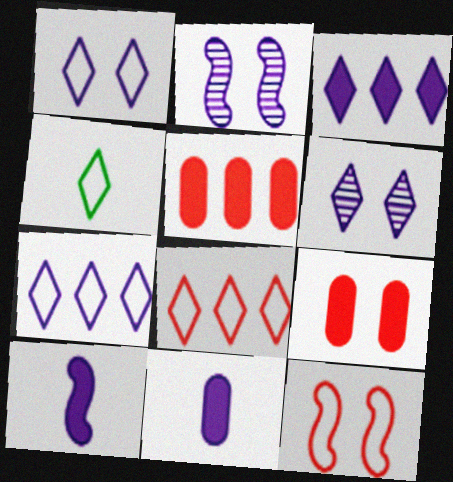[[1, 4, 8], 
[2, 4, 5], 
[2, 7, 11]]